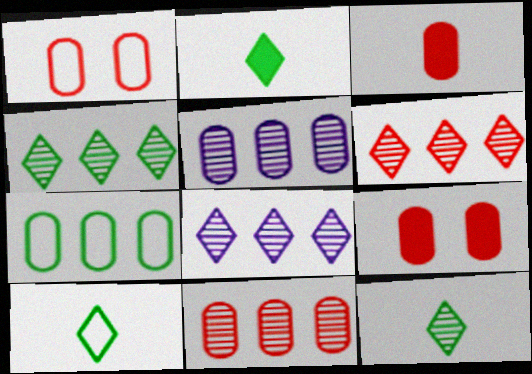[[1, 3, 11], 
[2, 10, 12], 
[4, 6, 8]]